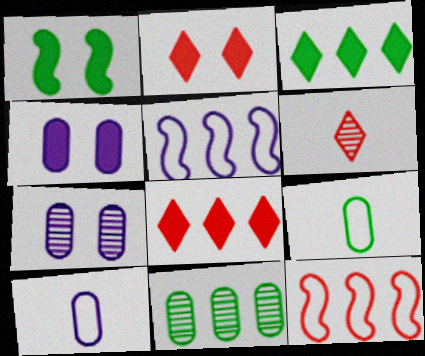[[1, 2, 4], 
[5, 8, 11]]